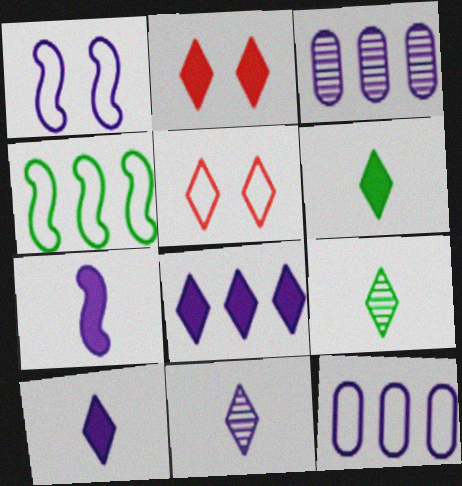[[1, 3, 10], 
[2, 6, 8], 
[5, 8, 9]]